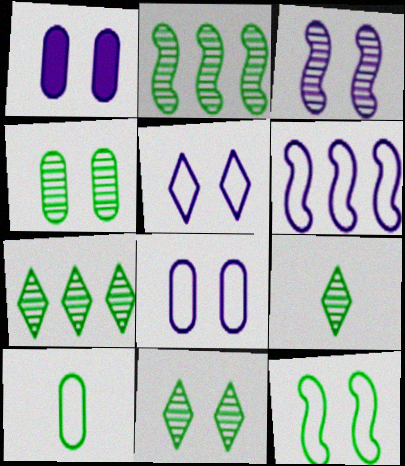[[1, 3, 5], 
[2, 4, 9], 
[7, 9, 11]]